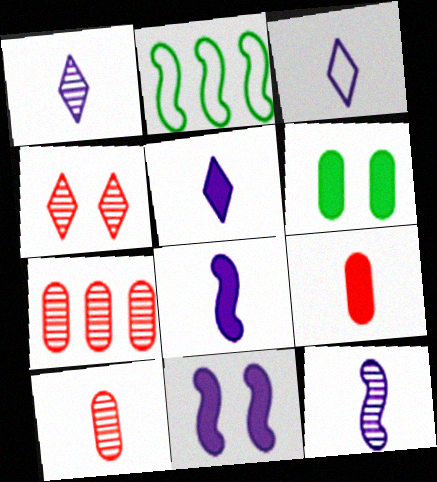[[1, 3, 5]]